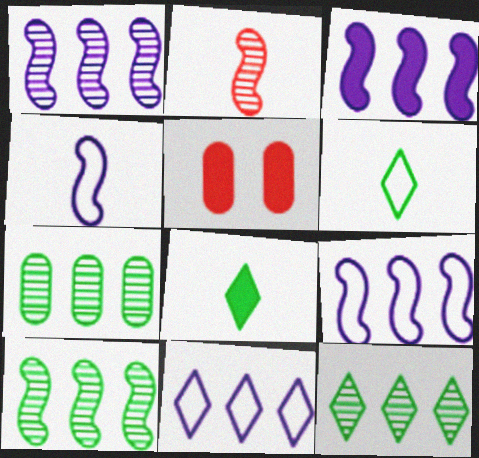[[1, 3, 9], 
[1, 5, 6], 
[3, 5, 8], 
[4, 5, 12], 
[7, 10, 12]]